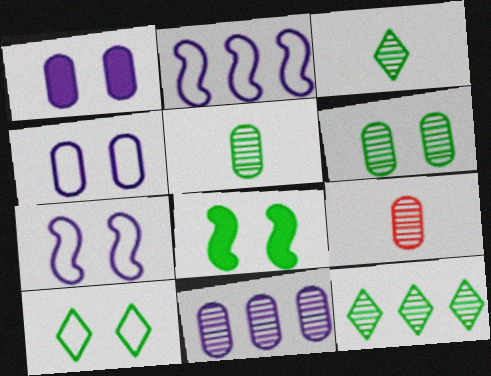[[6, 8, 10], 
[6, 9, 11]]